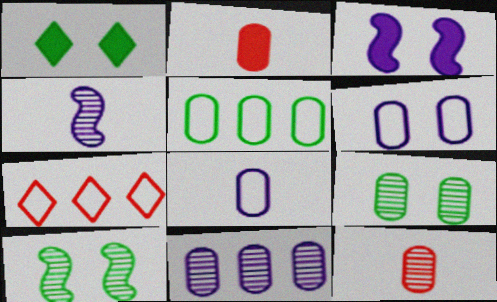[[9, 11, 12]]